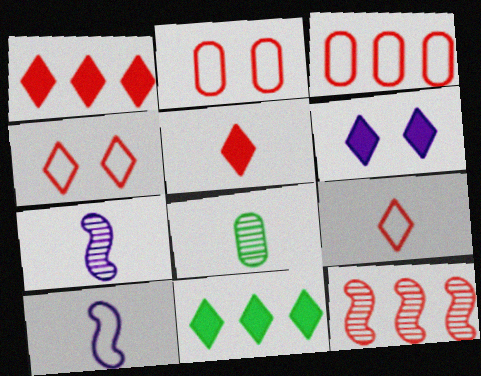[[1, 3, 12], 
[2, 5, 12], 
[2, 7, 11], 
[5, 6, 11], 
[5, 8, 10]]